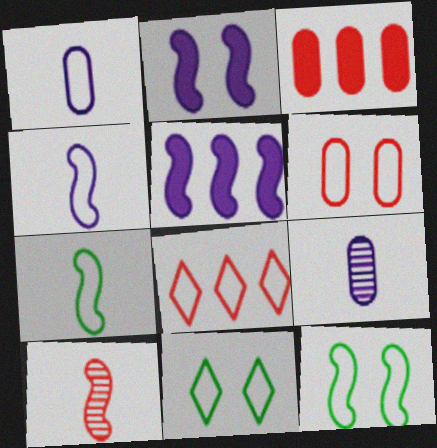[[1, 8, 12], 
[5, 10, 12]]